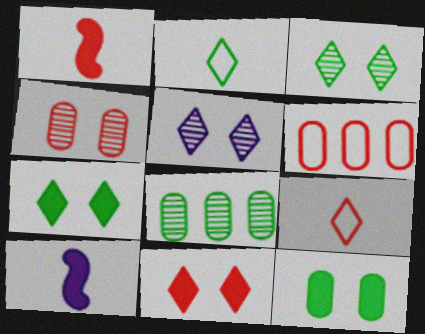[[3, 6, 10]]